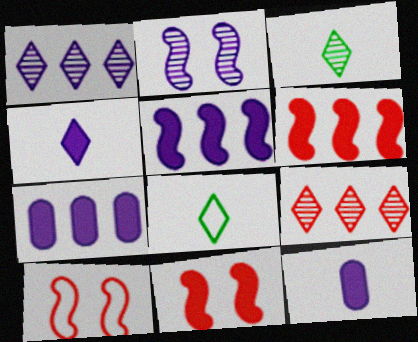[[3, 7, 10]]